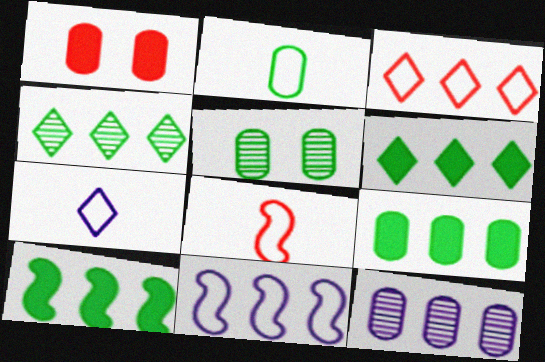[[1, 2, 12], 
[2, 5, 9], 
[2, 7, 8], 
[3, 10, 12], 
[6, 9, 10]]